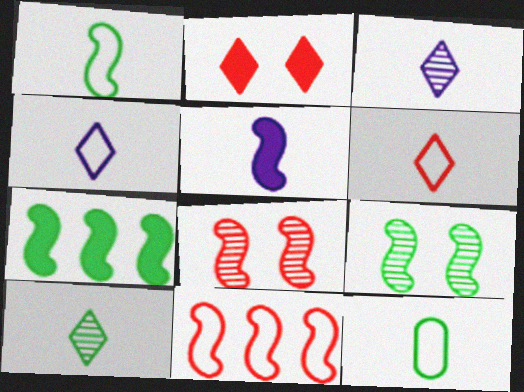[[1, 7, 9], 
[5, 9, 11]]